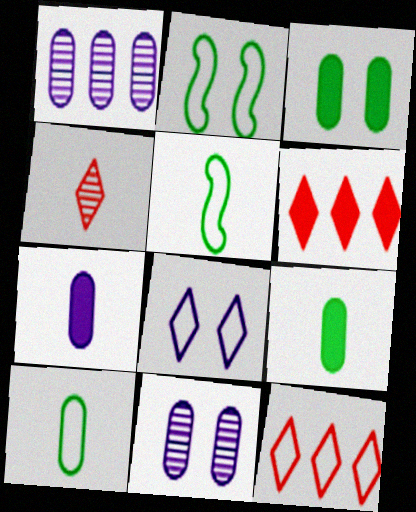[[4, 5, 7], 
[5, 6, 11]]